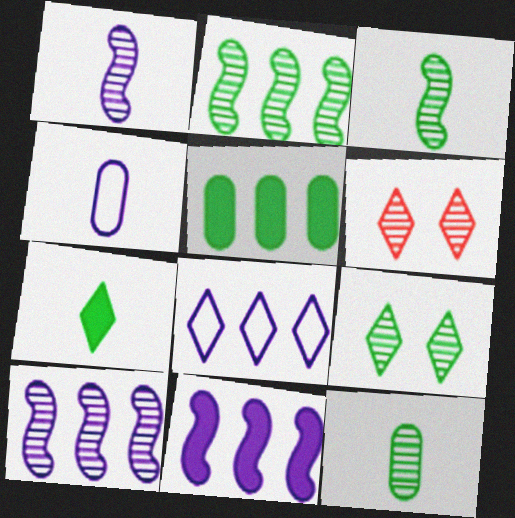[[2, 9, 12], 
[6, 7, 8], 
[6, 10, 12]]